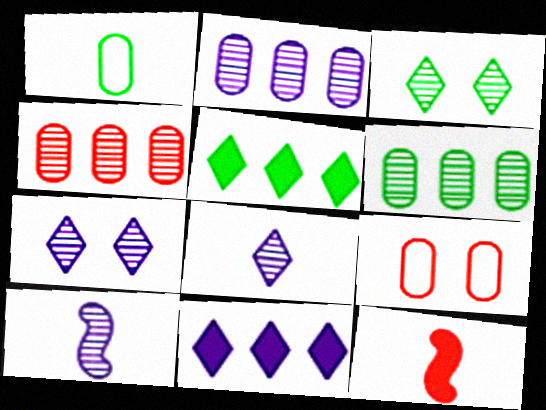[[1, 8, 12], 
[2, 4, 6], 
[2, 7, 10], 
[3, 4, 10], 
[5, 9, 10]]